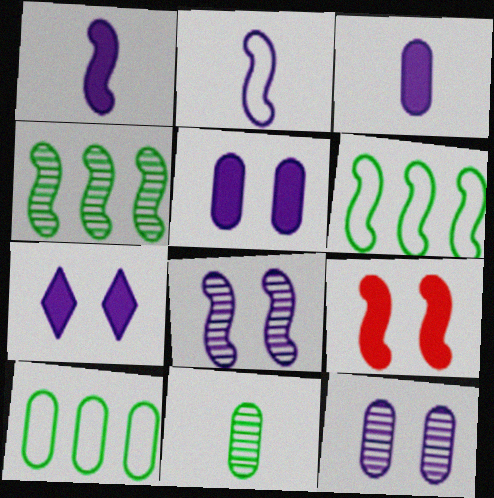[[2, 4, 9]]